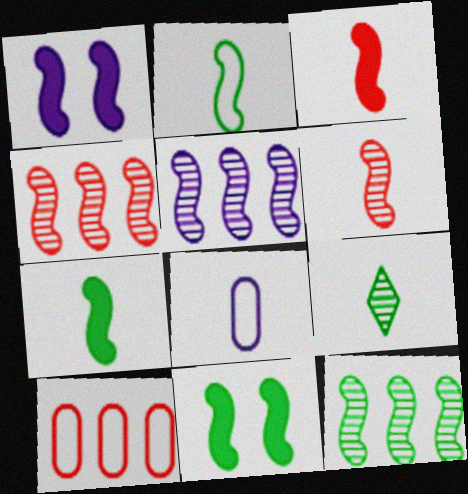[[1, 2, 4], 
[1, 9, 10], 
[2, 11, 12], 
[3, 8, 9], 
[4, 5, 12]]